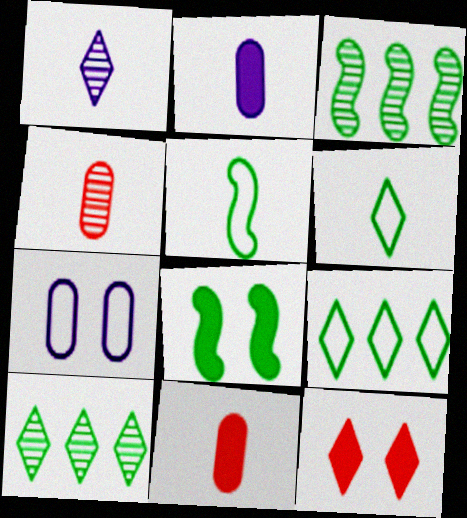[[1, 5, 11], 
[1, 9, 12], 
[3, 5, 8]]